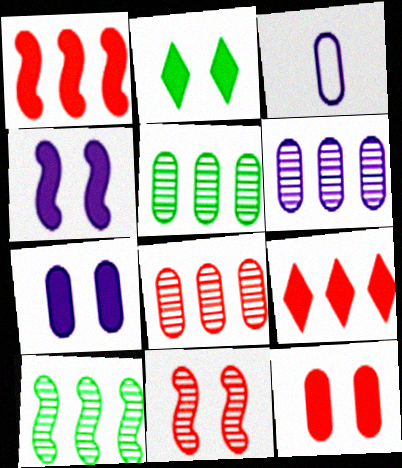[[2, 4, 12], 
[3, 5, 12], 
[3, 6, 7], 
[5, 6, 8]]